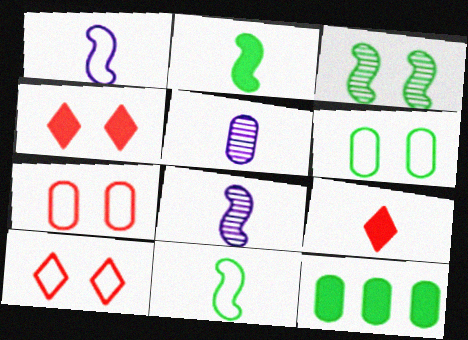[[5, 7, 12], 
[5, 9, 11], 
[8, 10, 12]]